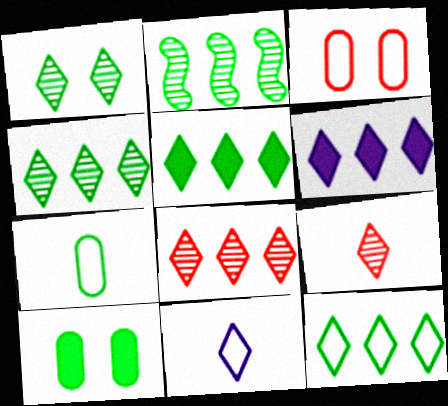[[4, 5, 12], 
[6, 8, 12]]